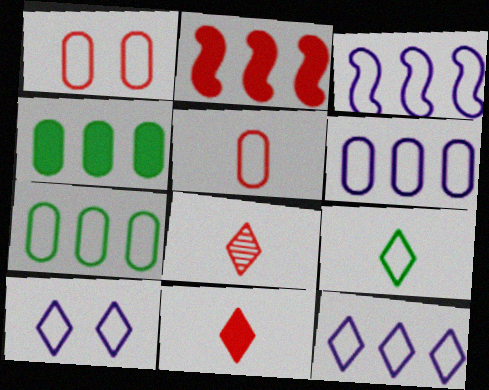[[1, 2, 8], 
[1, 3, 9], 
[3, 6, 12]]